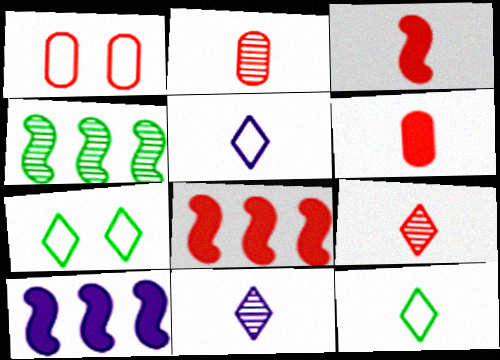[[1, 8, 9], 
[2, 7, 10]]